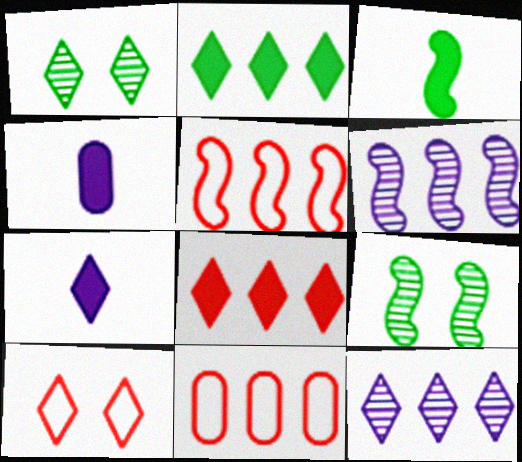[[1, 4, 5], 
[2, 6, 11], 
[7, 9, 11]]